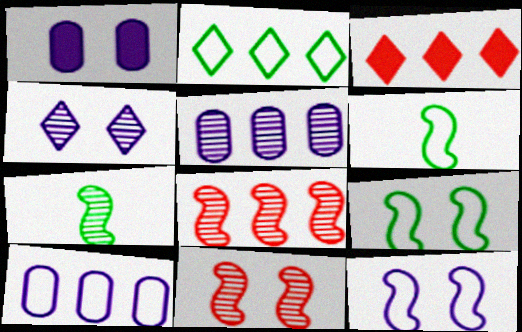[[1, 4, 12]]